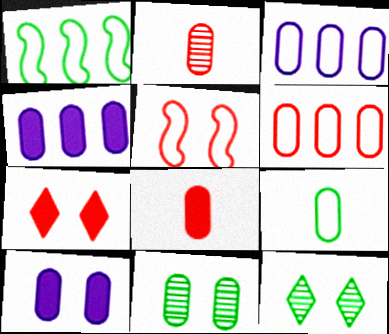[[3, 8, 11], 
[5, 10, 12]]